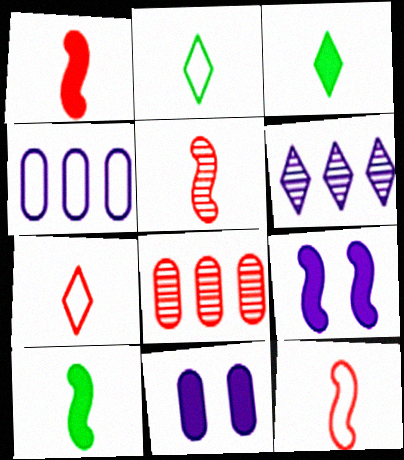[[1, 5, 12], 
[2, 8, 9]]